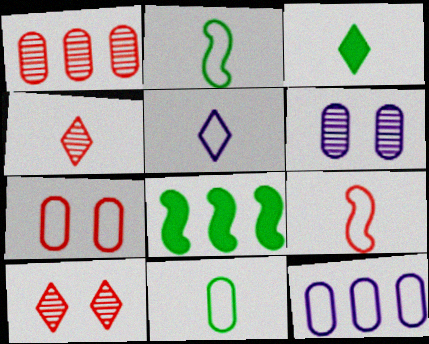[[3, 4, 5], 
[5, 9, 11], 
[7, 11, 12]]